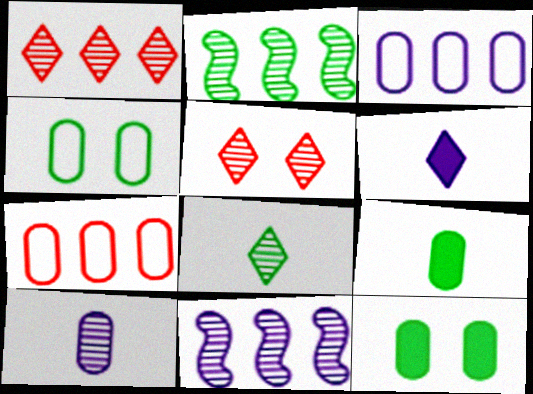[[2, 5, 10], 
[7, 10, 12]]